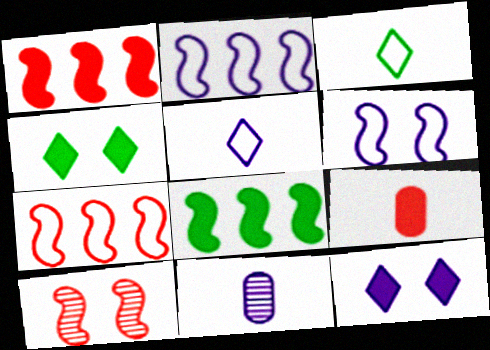[[2, 11, 12], 
[4, 7, 11], 
[8, 9, 12]]